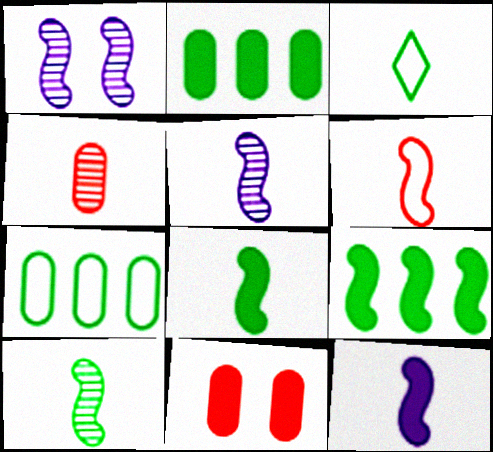[[1, 6, 9], 
[3, 4, 12], 
[5, 6, 8], 
[6, 10, 12]]